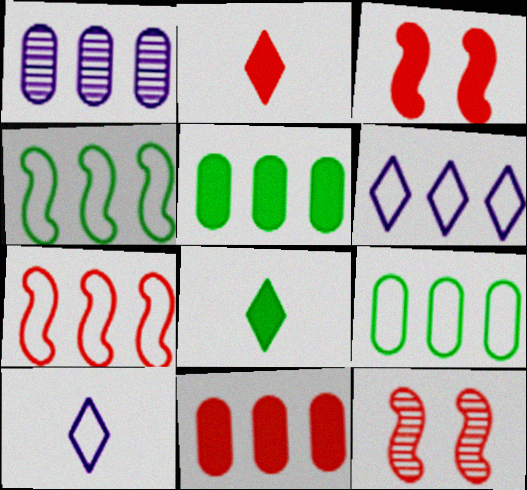[[1, 9, 11], 
[2, 3, 11], 
[5, 10, 12], 
[6, 7, 9]]